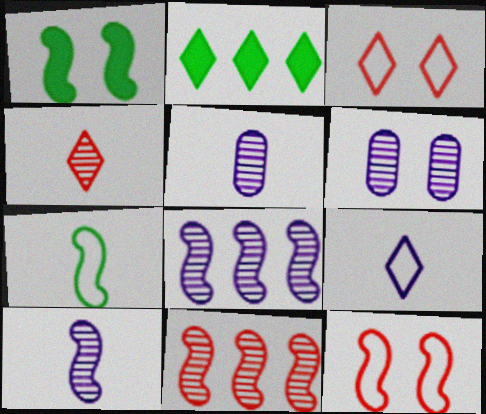[[1, 3, 6], 
[2, 5, 12]]